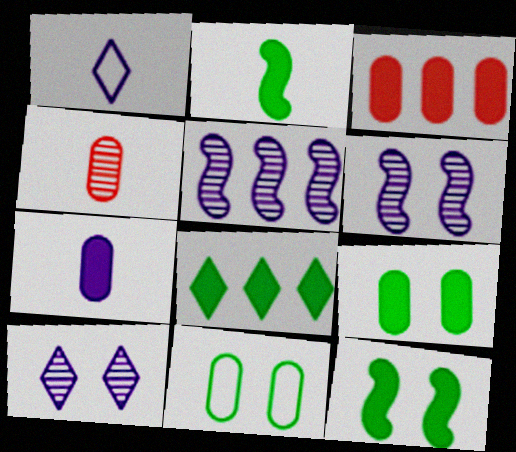[[1, 2, 4], 
[2, 8, 9], 
[3, 7, 9]]